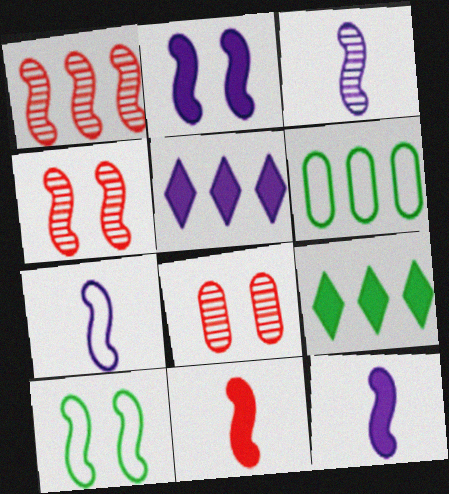[[1, 5, 6], 
[1, 10, 12], 
[2, 4, 10], 
[3, 7, 12], 
[7, 8, 9]]